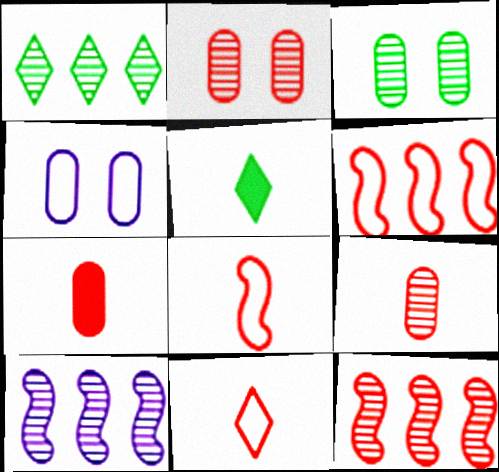[[4, 5, 12]]